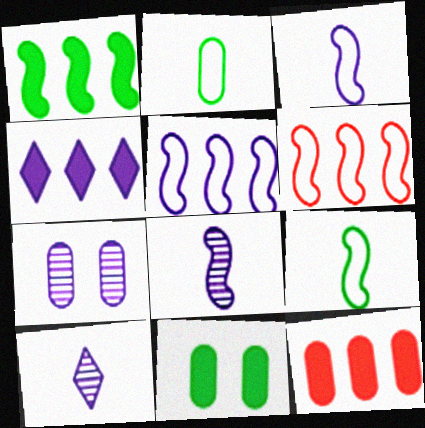[[1, 4, 12], 
[2, 7, 12], 
[3, 4, 7], 
[6, 10, 11]]